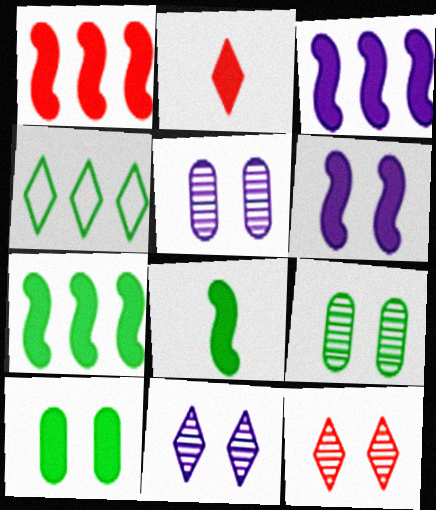[[1, 3, 7], 
[1, 6, 8], 
[2, 3, 10], 
[2, 4, 11], 
[4, 8, 9]]